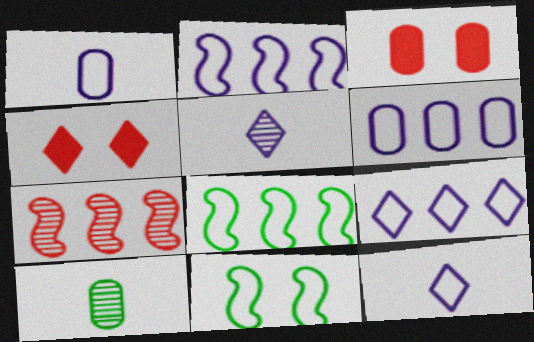[[2, 4, 10], 
[2, 6, 9], 
[3, 5, 8], 
[3, 6, 10]]